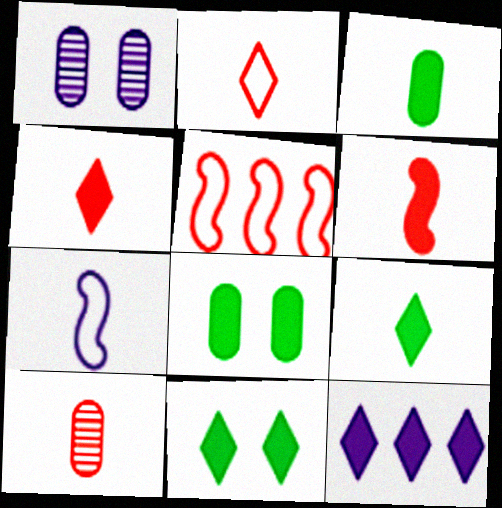[[1, 5, 9], 
[1, 7, 12], 
[2, 6, 10], 
[4, 11, 12], 
[6, 8, 12], 
[7, 9, 10]]